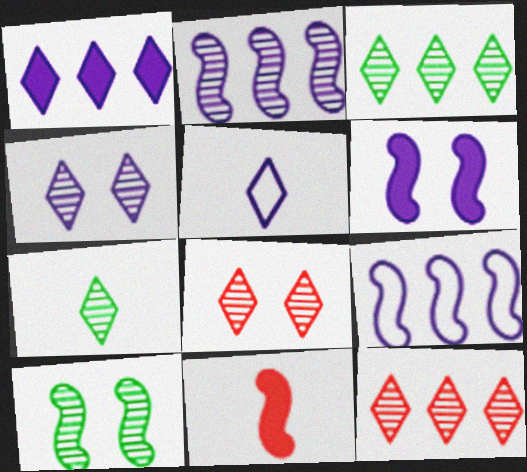[[1, 4, 5], 
[4, 7, 12], 
[9, 10, 11]]